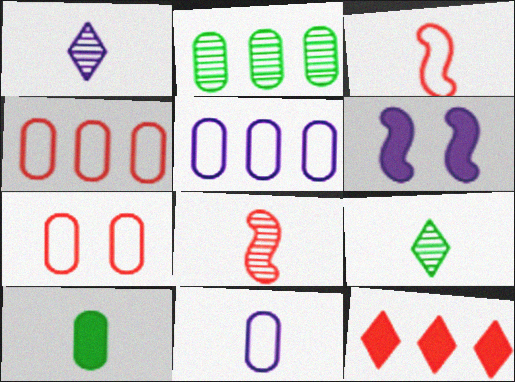[[1, 3, 10], 
[1, 5, 6], 
[4, 6, 9], 
[6, 10, 12], 
[7, 8, 12]]